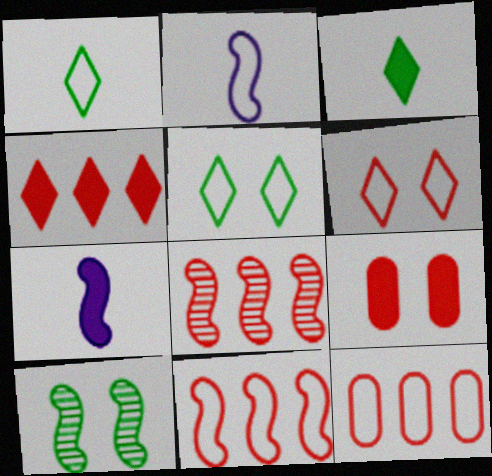[[2, 5, 12], 
[4, 8, 12], 
[7, 10, 11]]